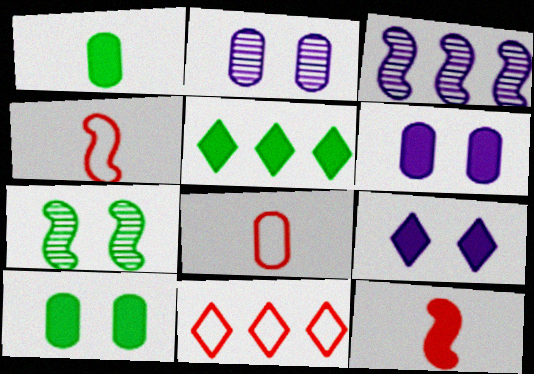[[2, 4, 5], 
[5, 6, 12]]